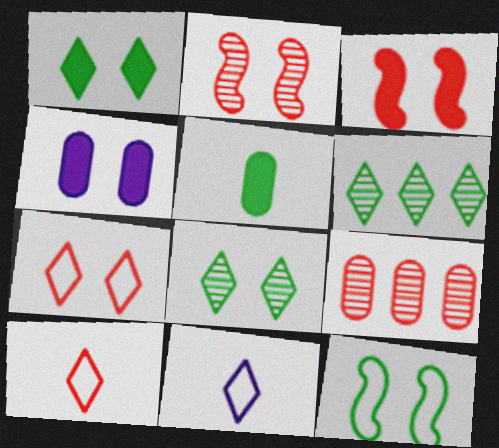[[1, 3, 4], 
[3, 9, 10], 
[5, 6, 12]]